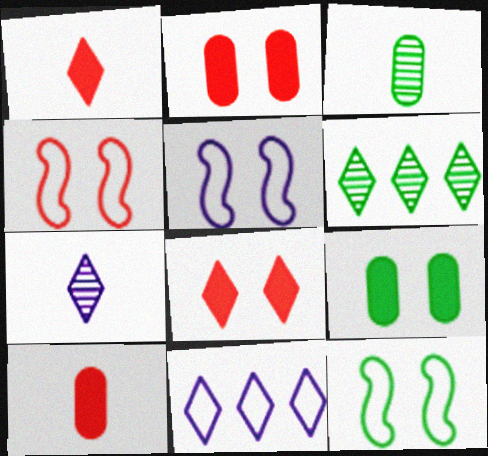[[4, 5, 12], 
[5, 6, 10]]